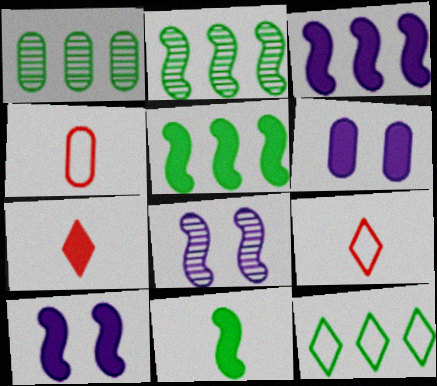[[1, 4, 6], 
[1, 5, 12], 
[1, 9, 10], 
[2, 6, 9], 
[5, 6, 7]]